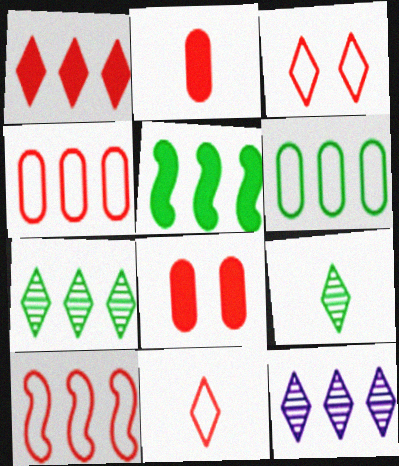[[4, 5, 12], 
[5, 6, 7]]